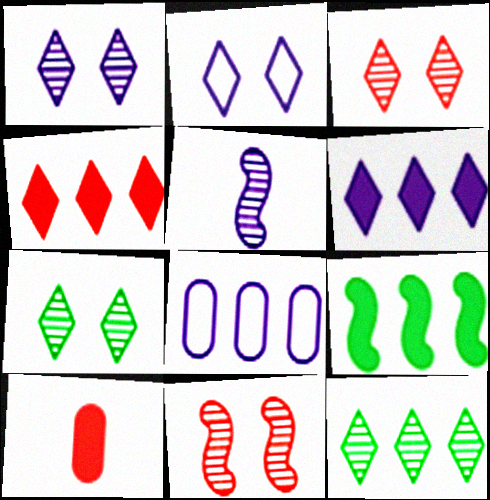[[1, 3, 7]]